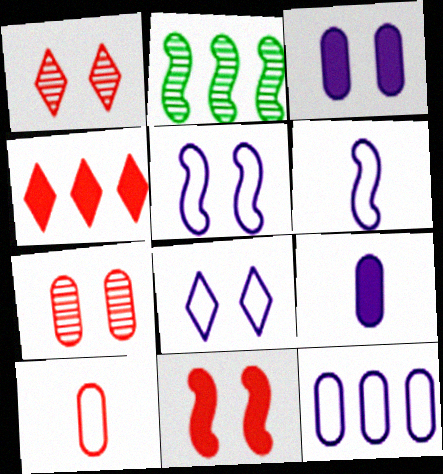[[2, 4, 12], 
[2, 6, 11], 
[6, 8, 12]]